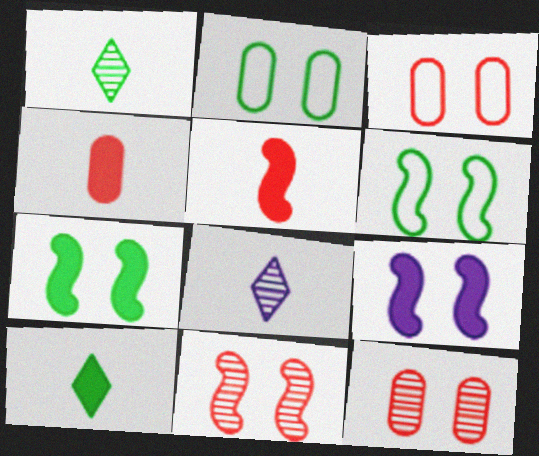[[6, 9, 11]]